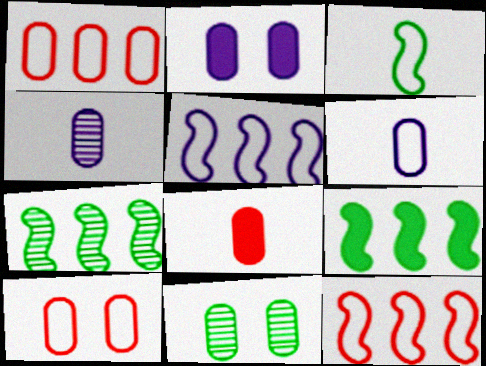[[2, 10, 11]]